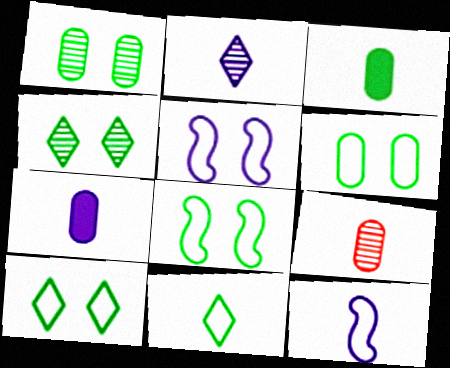[[2, 7, 12], 
[6, 8, 10]]